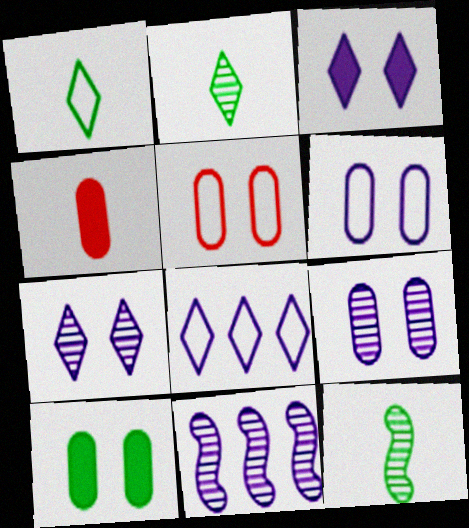[[5, 9, 10]]